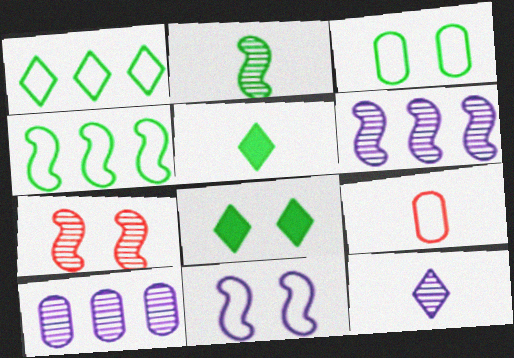[[1, 9, 11], 
[2, 6, 7], 
[6, 8, 9]]